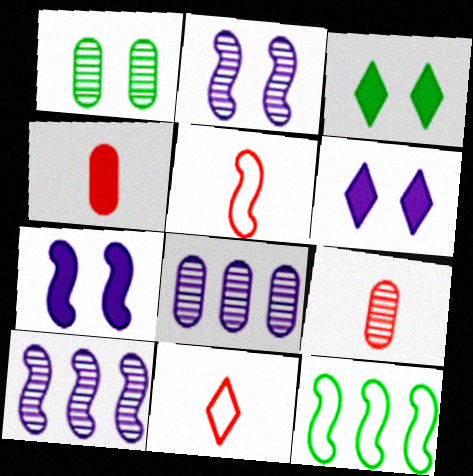[[1, 8, 9], 
[3, 5, 8], 
[6, 9, 12]]